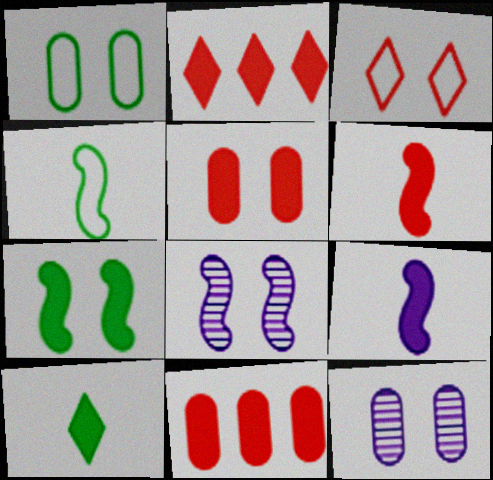[[1, 5, 12], 
[2, 4, 12], 
[2, 5, 6], 
[3, 7, 12]]